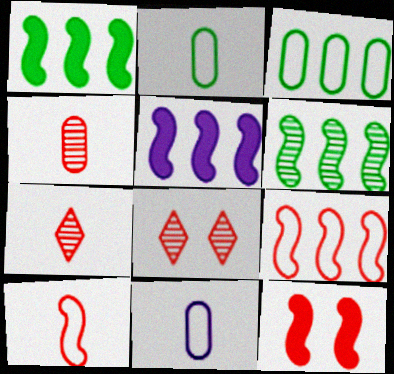[[1, 8, 11], 
[2, 5, 8], 
[5, 6, 9]]